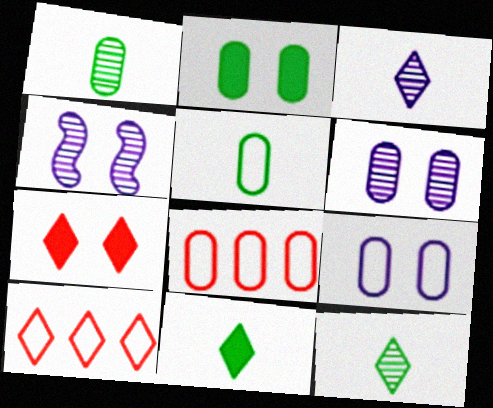[[4, 8, 11], 
[5, 8, 9]]